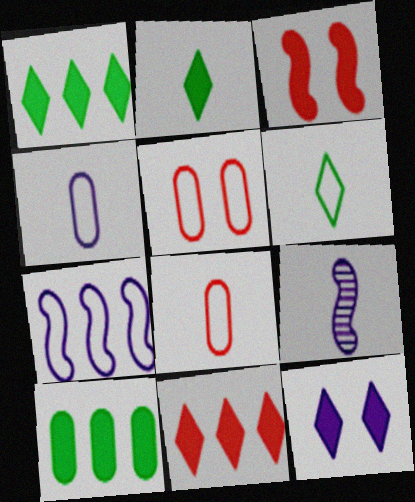[[1, 5, 9], 
[2, 8, 9], 
[2, 11, 12], 
[5, 6, 7]]